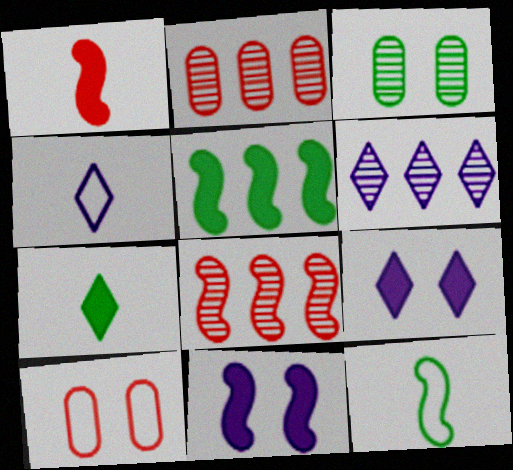[[1, 5, 11], 
[2, 9, 12], 
[4, 6, 9], 
[8, 11, 12]]